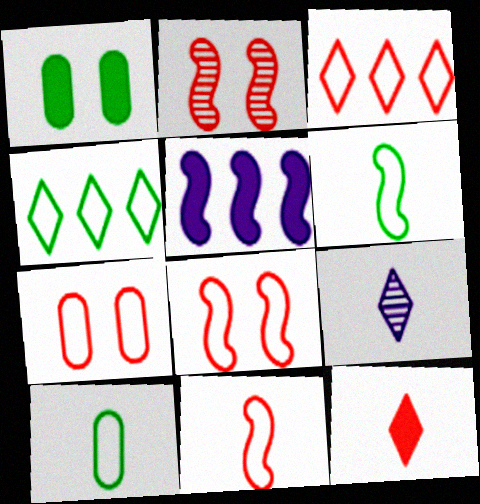[[1, 5, 12], 
[2, 5, 6], 
[3, 7, 11]]